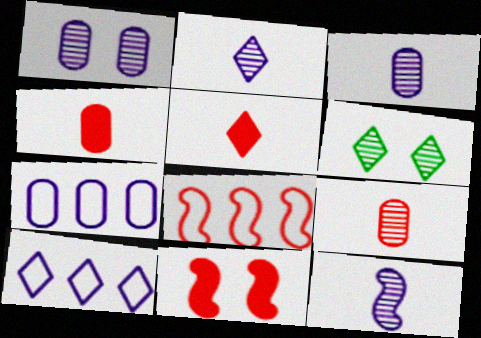[[2, 3, 12], 
[5, 6, 10]]